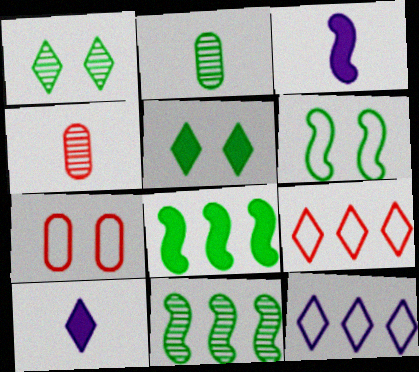[[1, 2, 11], 
[1, 9, 10], 
[7, 10, 11]]